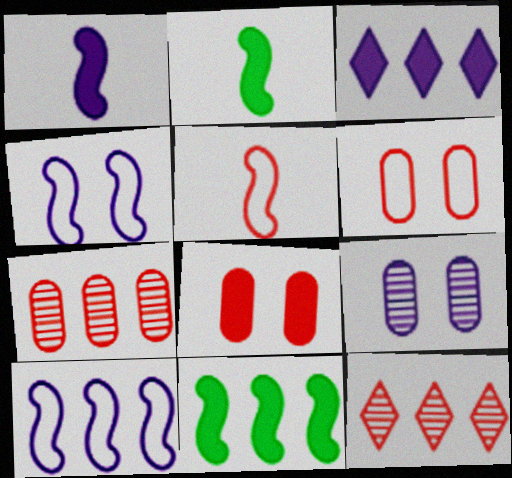[[2, 3, 8], 
[5, 8, 12]]